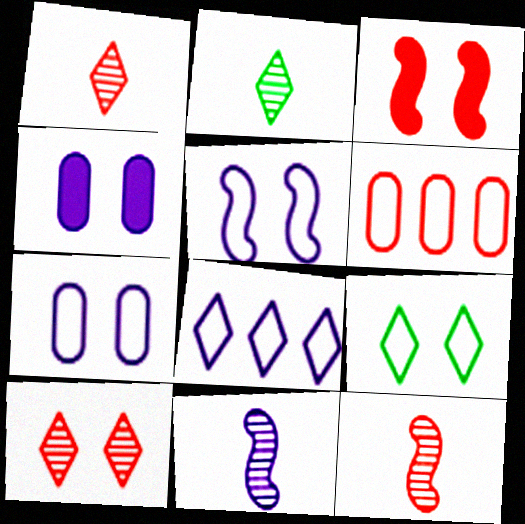[[1, 3, 6], 
[4, 8, 11]]